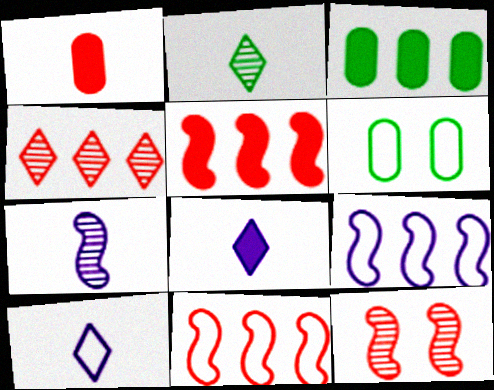[[3, 4, 9], 
[3, 10, 12], 
[6, 10, 11]]